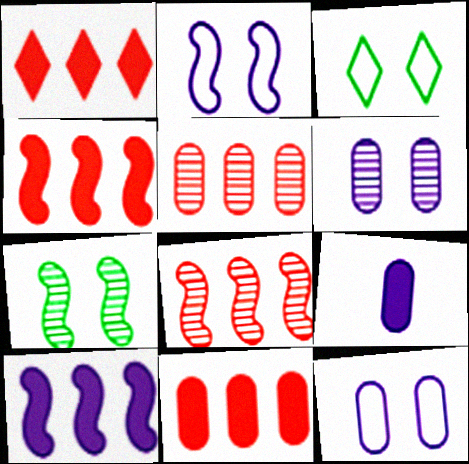[[1, 4, 11], 
[3, 8, 9]]